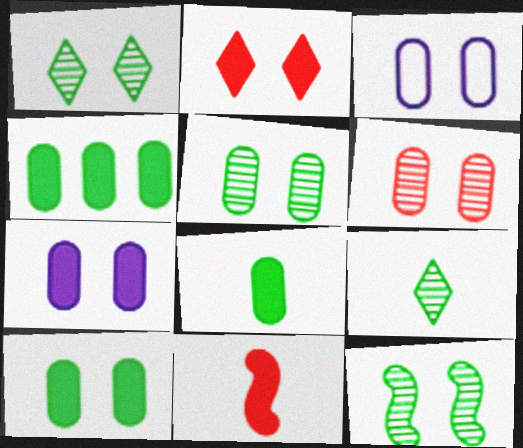[[1, 5, 12], 
[2, 3, 12], 
[3, 6, 10], 
[4, 8, 10]]